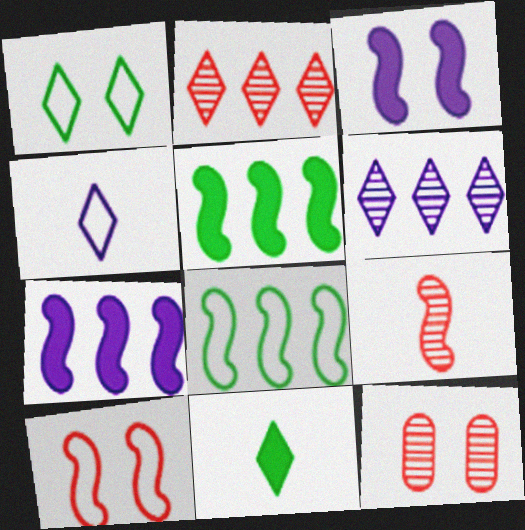[[1, 3, 12], 
[2, 9, 12], 
[3, 8, 9], 
[4, 5, 12]]